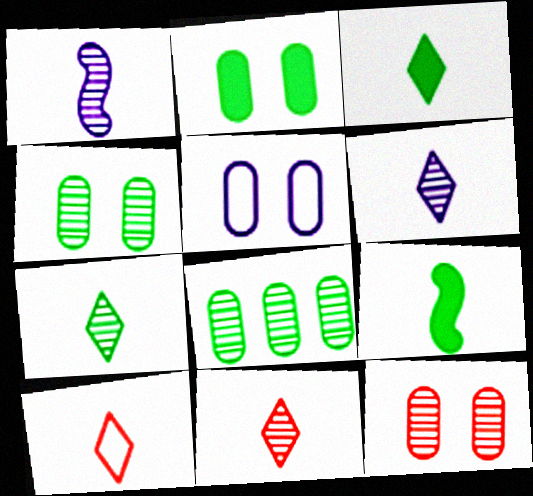[[2, 5, 12], 
[3, 6, 10], 
[6, 7, 11]]